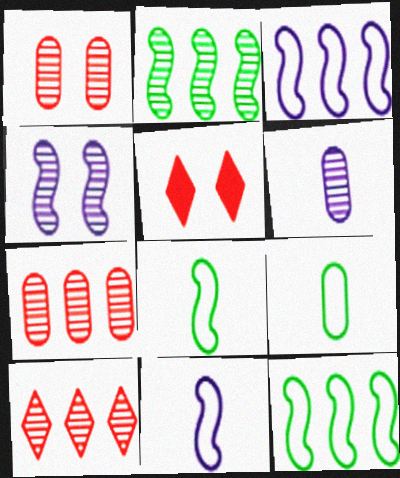[[5, 6, 12]]